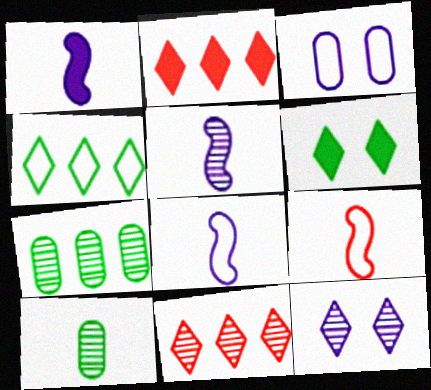[[1, 5, 8], 
[3, 4, 9]]